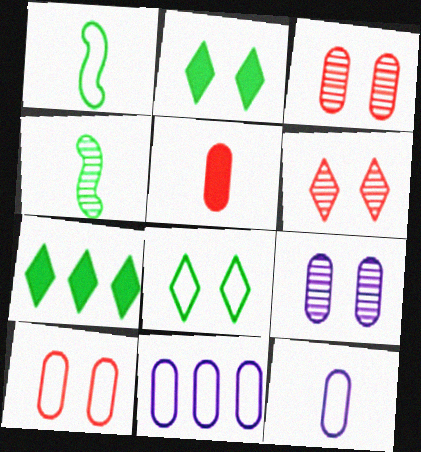[]